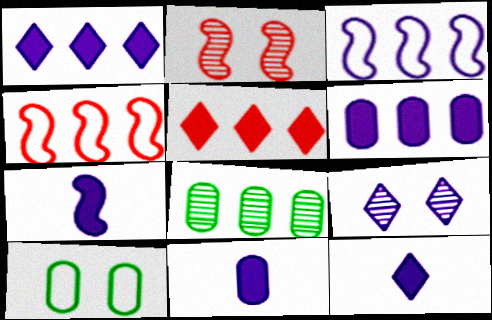[[1, 4, 8], 
[3, 5, 8], 
[3, 9, 11], 
[7, 11, 12]]